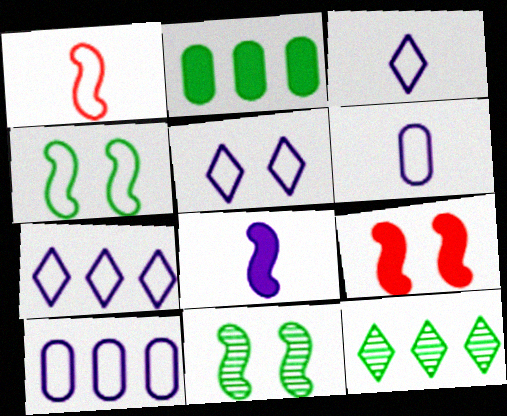[[3, 5, 7], 
[6, 9, 12]]